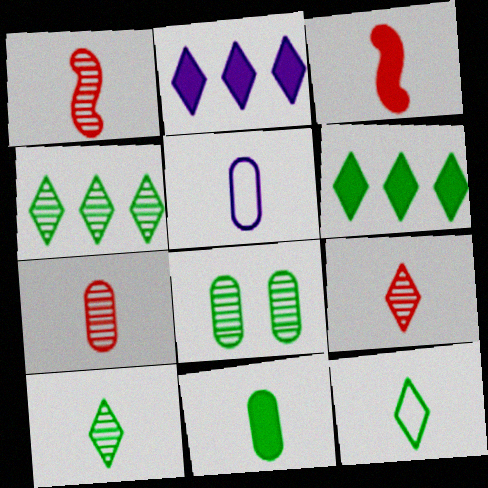[[1, 7, 9], 
[3, 5, 10], 
[5, 7, 11]]